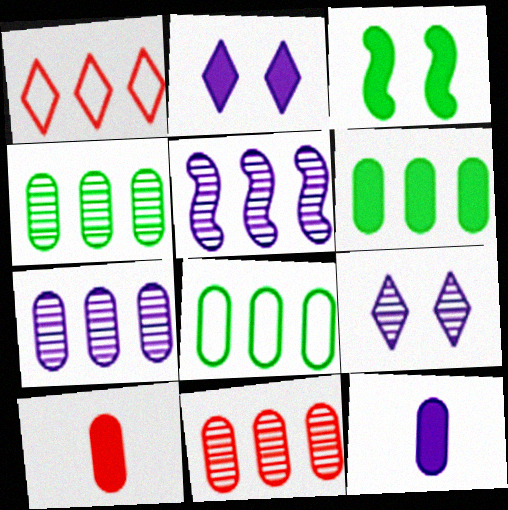[[1, 5, 6], 
[4, 6, 8], 
[4, 7, 11]]